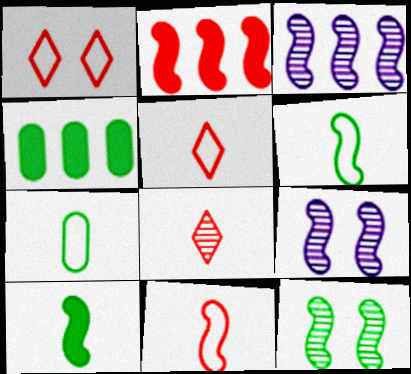[[2, 6, 9], 
[4, 5, 9]]